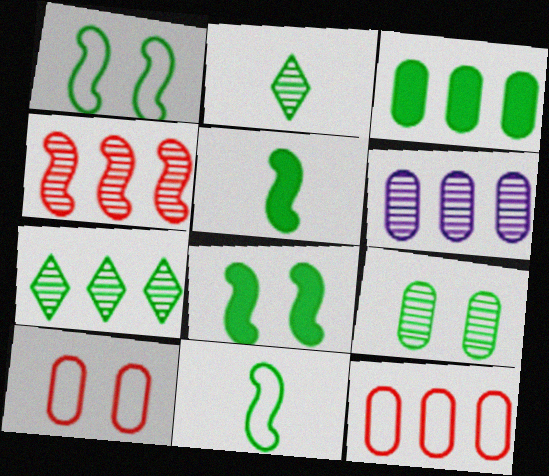[[1, 2, 3], 
[3, 6, 12], 
[4, 6, 7]]